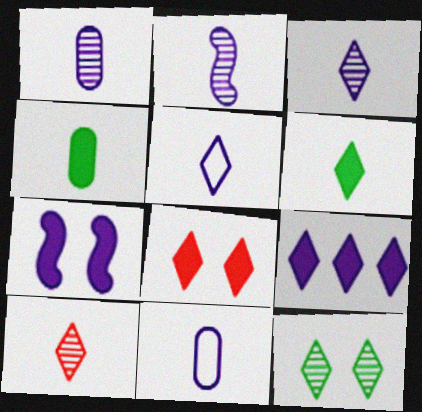[[1, 2, 3], 
[5, 6, 10], 
[6, 8, 9]]